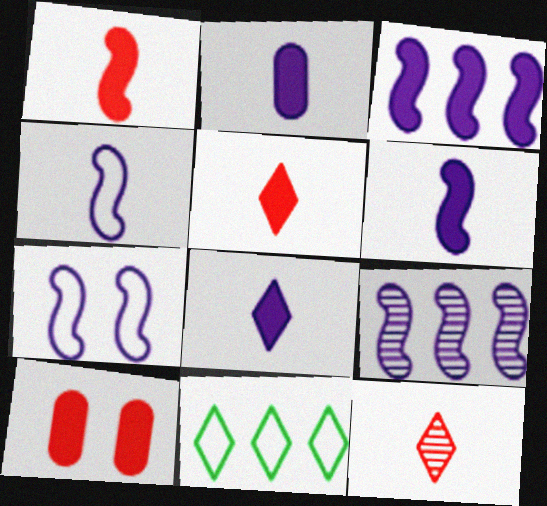[[2, 6, 8], 
[6, 7, 9]]